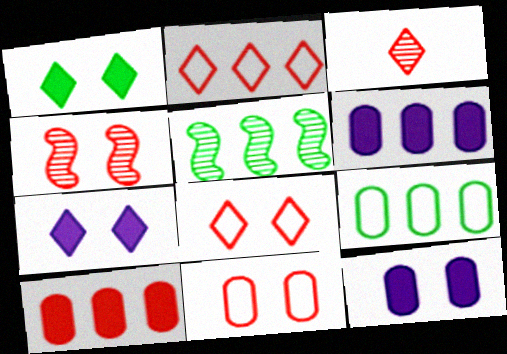[[2, 5, 6]]